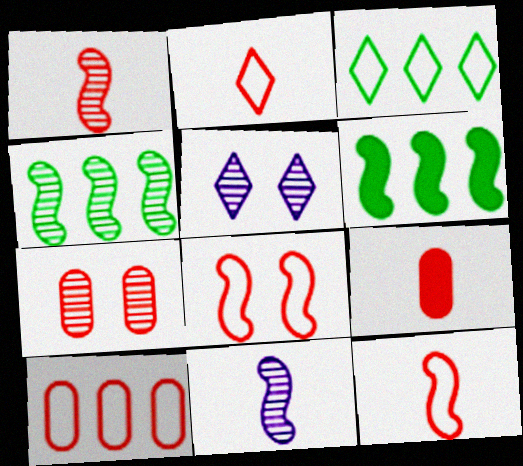[[1, 2, 9], 
[2, 8, 10], 
[6, 8, 11], 
[7, 9, 10]]